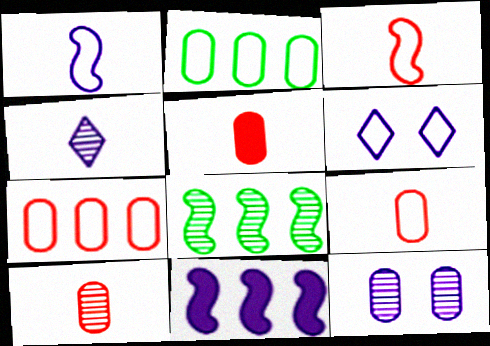[[2, 3, 6], 
[2, 5, 12], 
[5, 6, 8], 
[5, 9, 10]]